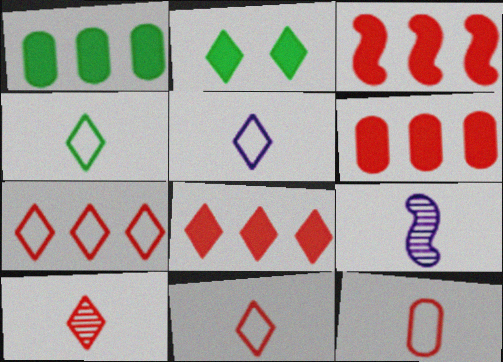[[3, 6, 8], 
[4, 5, 11]]